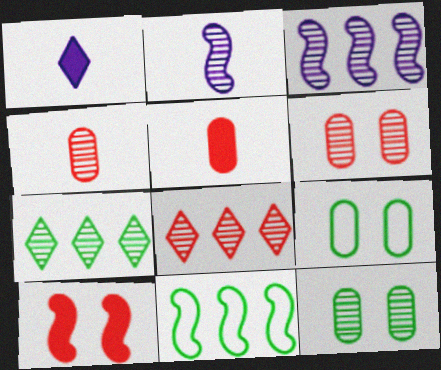[[1, 6, 11], 
[2, 6, 7], 
[2, 8, 12], 
[2, 10, 11]]